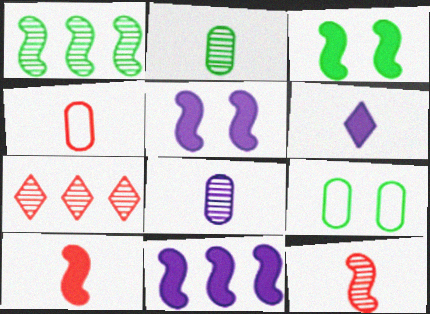[[3, 10, 11]]